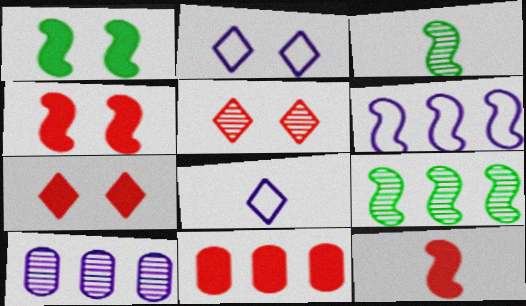[[2, 3, 11], 
[3, 4, 6], 
[3, 5, 10], 
[7, 11, 12]]